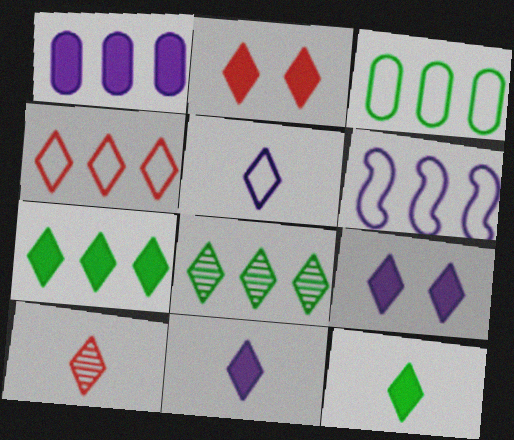[[2, 4, 10], 
[2, 5, 8], 
[2, 7, 11], 
[3, 4, 6], 
[5, 10, 12]]